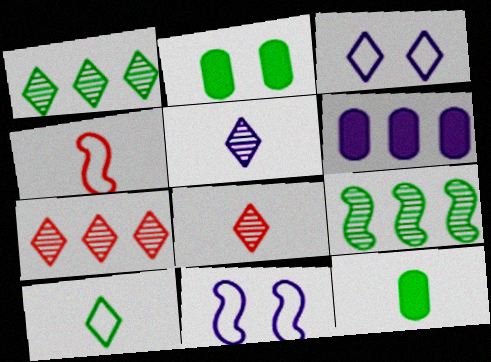[[2, 9, 10], 
[4, 5, 12], 
[5, 6, 11], 
[7, 11, 12]]